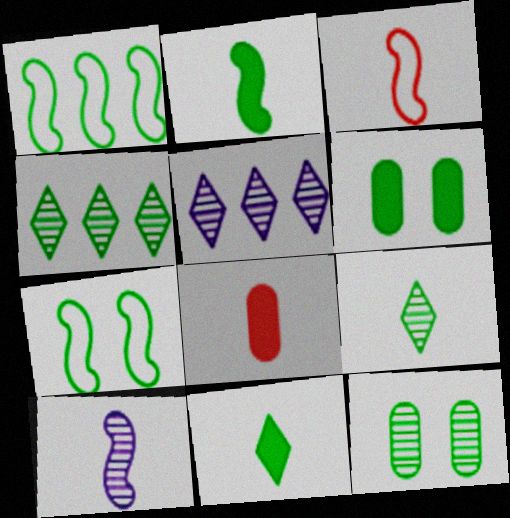[[1, 6, 9], 
[1, 11, 12], 
[2, 3, 10], 
[3, 5, 6], 
[5, 7, 8]]